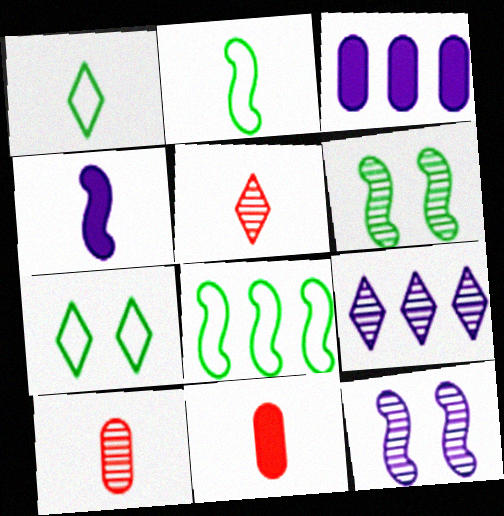[[1, 4, 10], 
[6, 9, 10]]